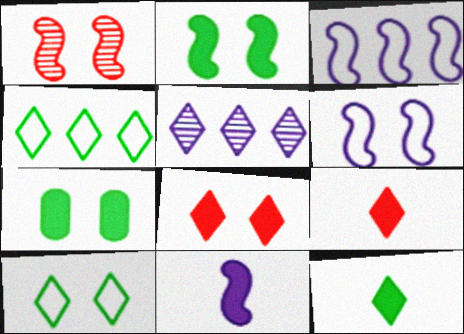[[1, 2, 6], 
[5, 9, 10]]